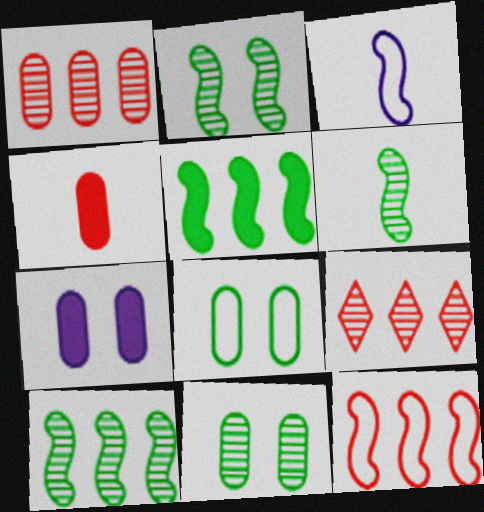[[2, 6, 10]]